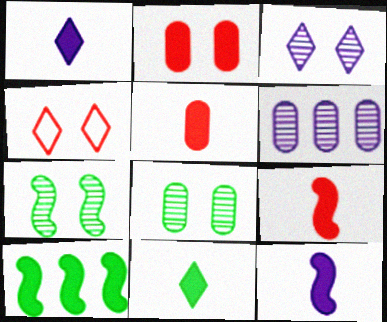[[1, 2, 10], 
[5, 11, 12]]